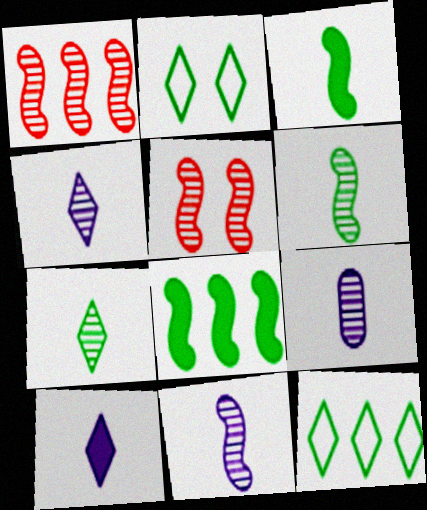[[4, 9, 11]]